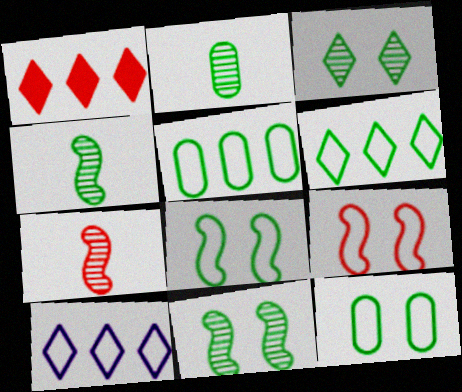[]